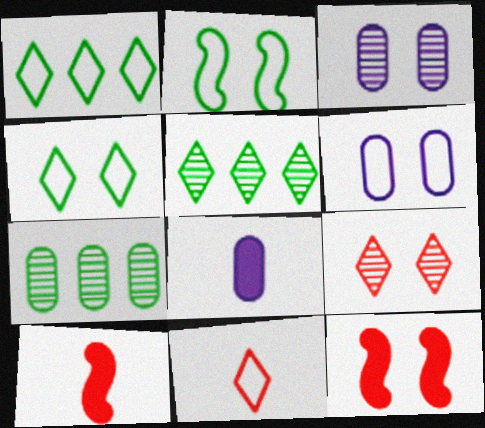[[1, 3, 10], 
[3, 4, 12], 
[5, 6, 10]]